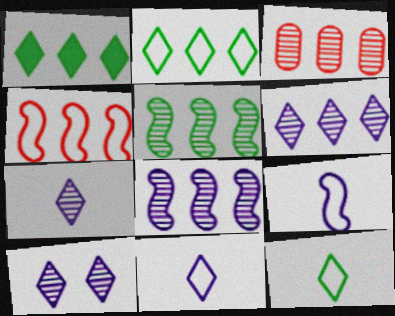[[3, 5, 6], 
[6, 7, 10]]